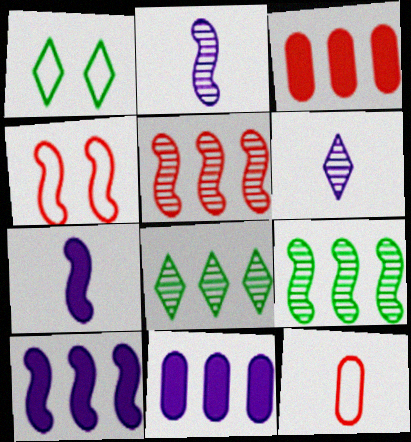[[1, 2, 3], 
[4, 7, 9]]